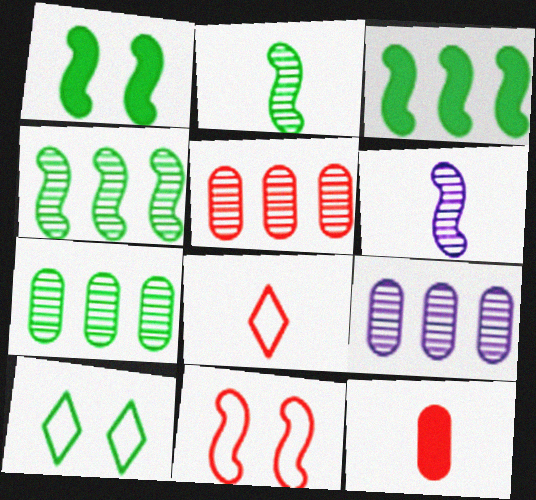[[1, 8, 9], 
[3, 6, 11], 
[5, 7, 9]]